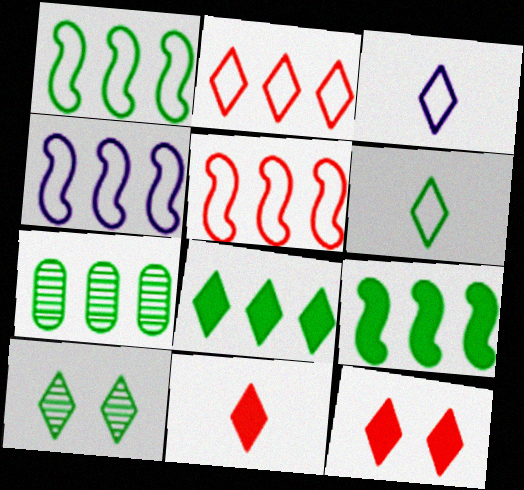[[1, 4, 5], 
[1, 7, 8], 
[6, 8, 10]]